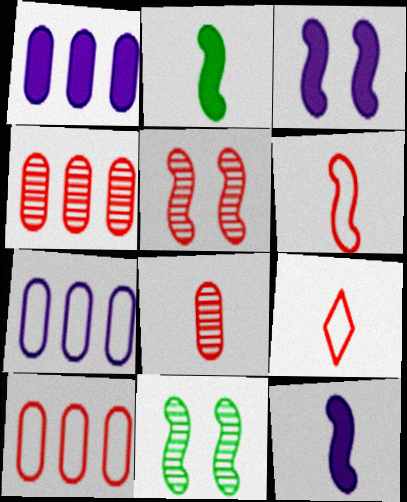[[1, 9, 11]]